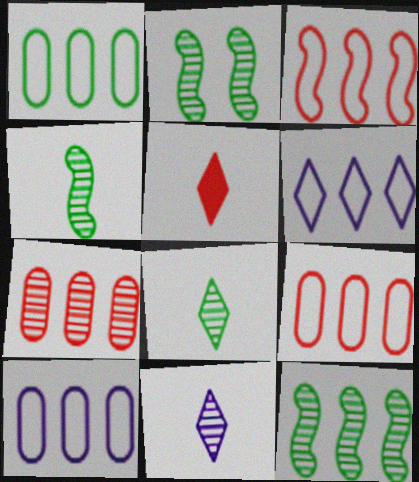[[1, 3, 6], 
[1, 9, 10], 
[2, 4, 12], 
[2, 5, 10], 
[2, 7, 11]]